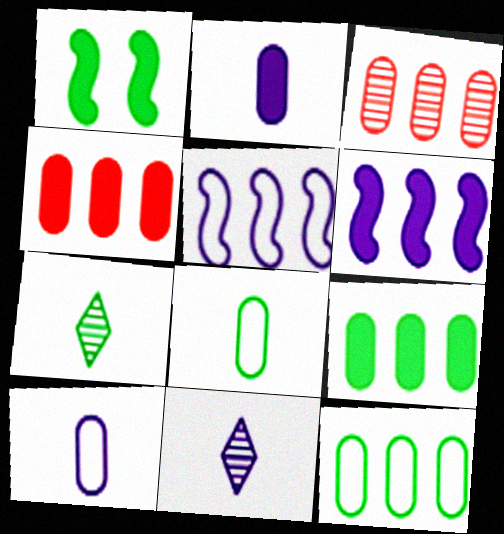[[1, 7, 12]]